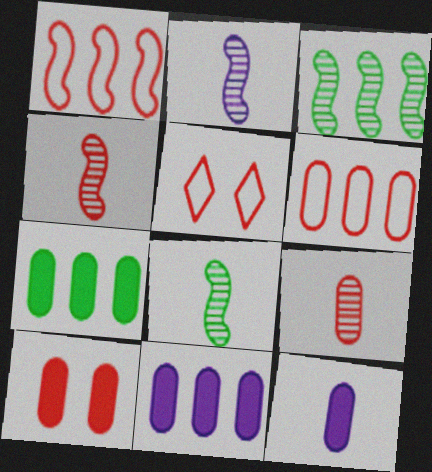[[2, 4, 8], 
[2, 5, 7], 
[3, 5, 12], 
[5, 8, 11], 
[6, 9, 10], 
[7, 10, 12]]